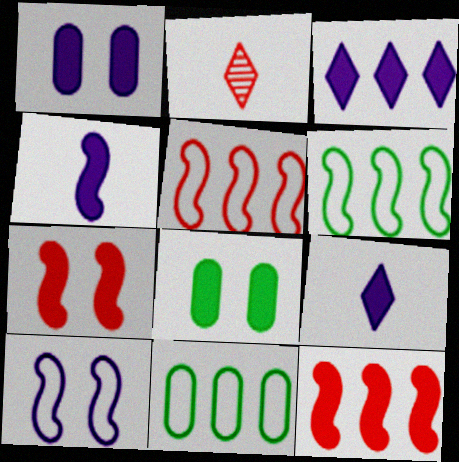[[1, 2, 6], 
[1, 3, 4], 
[8, 9, 12]]